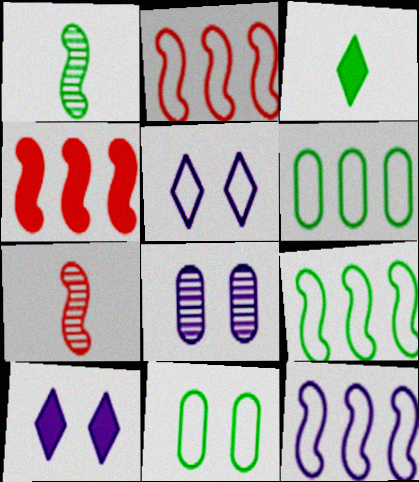[[2, 3, 8], 
[2, 9, 12], 
[6, 7, 10]]